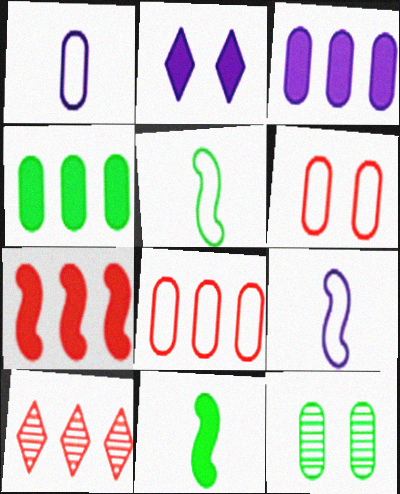[[7, 8, 10]]